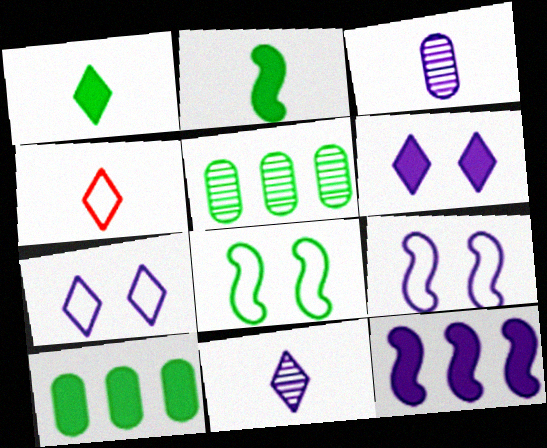[[1, 4, 11], 
[1, 5, 8], 
[2, 3, 4], 
[3, 7, 12]]